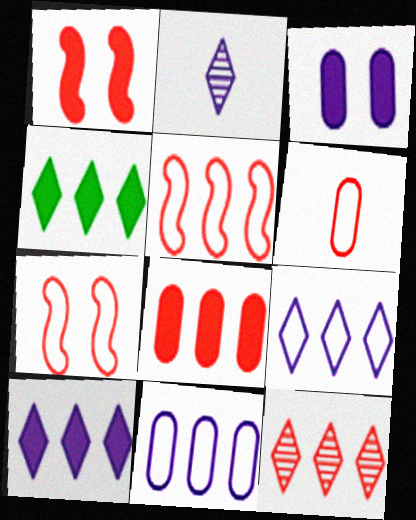[[1, 6, 12], 
[4, 9, 12], 
[5, 8, 12]]